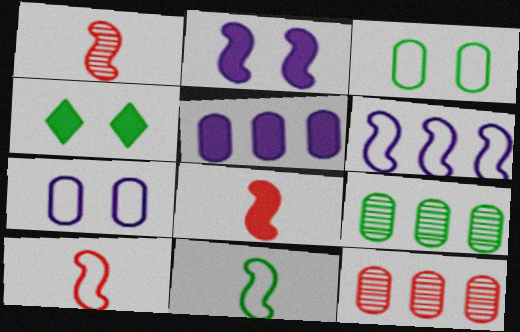[[1, 8, 10], 
[4, 5, 8], 
[4, 9, 11]]